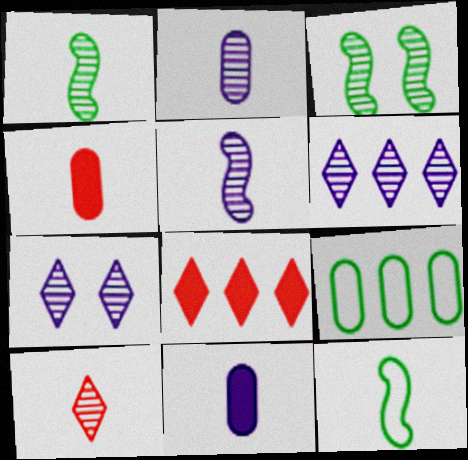[[1, 2, 10], 
[10, 11, 12]]